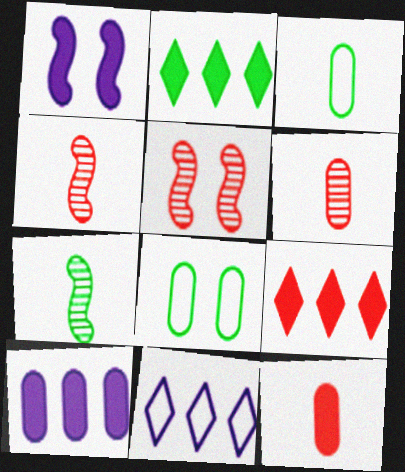[[1, 2, 12], 
[2, 7, 8], 
[6, 8, 10]]